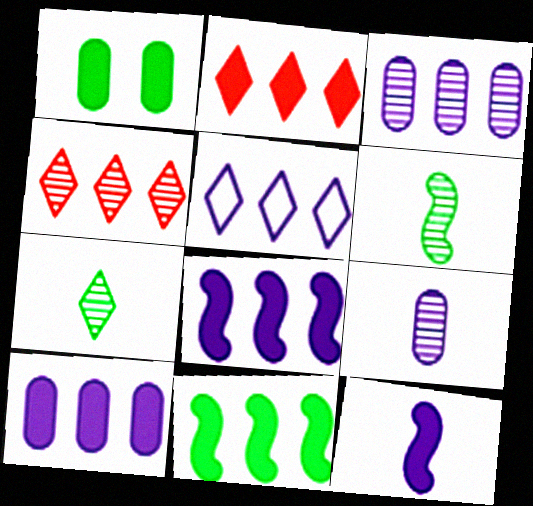[[1, 2, 12], 
[2, 10, 11], 
[3, 5, 8]]